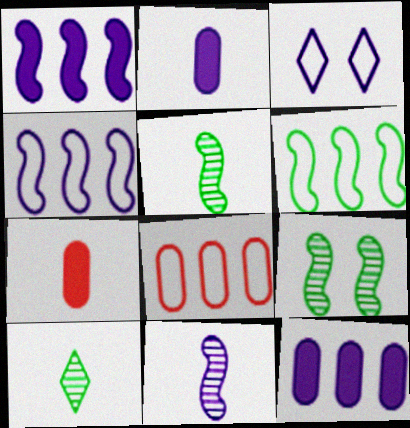[[3, 11, 12]]